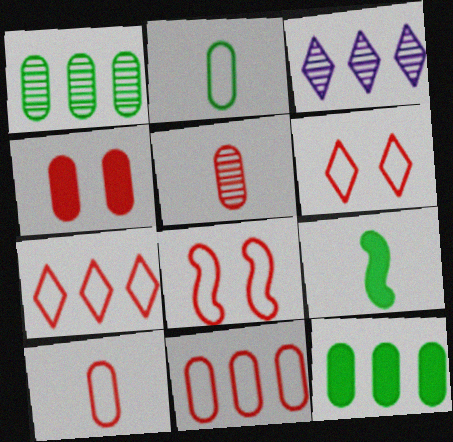[[4, 5, 11], 
[7, 8, 10]]